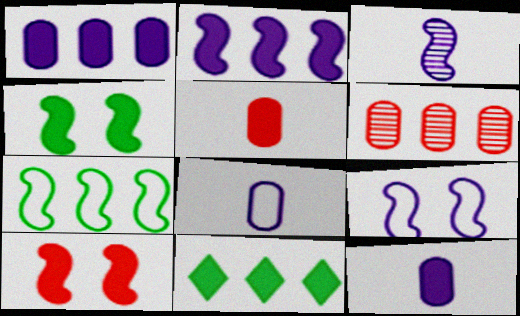[[2, 3, 9], 
[3, 7, 10], 
[10, 11, 12]]